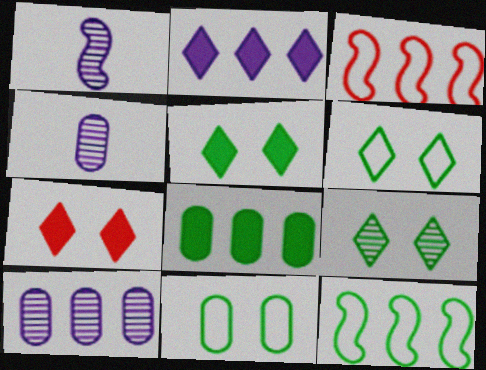[[3, 4, 5], 
[4, 7, 12], 
[5, 6, 9]]